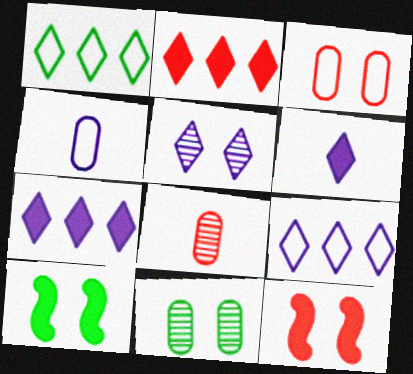[[3, 5, 10], 
[5, 6, 9], 
[8, 9, 10]]